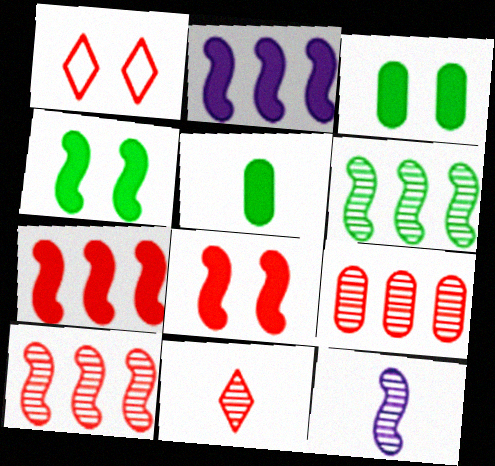[]